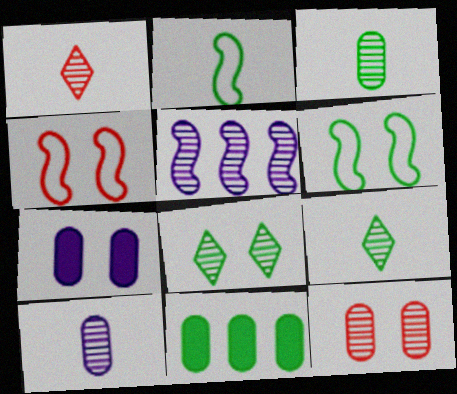[[2, 8, 11], 
[4, 7, 8], 
[5, 9, 12], 
[6, 9, 11]]